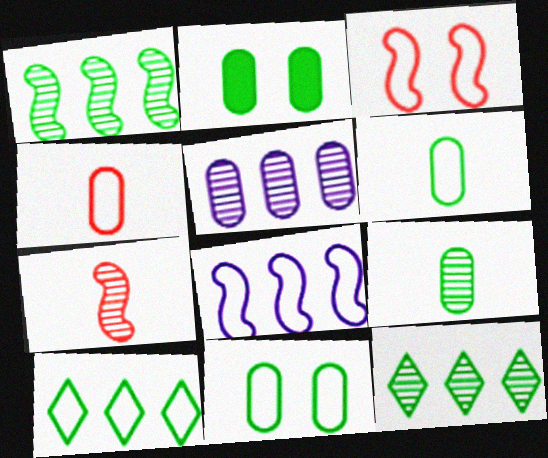[[2, 4, 5]]